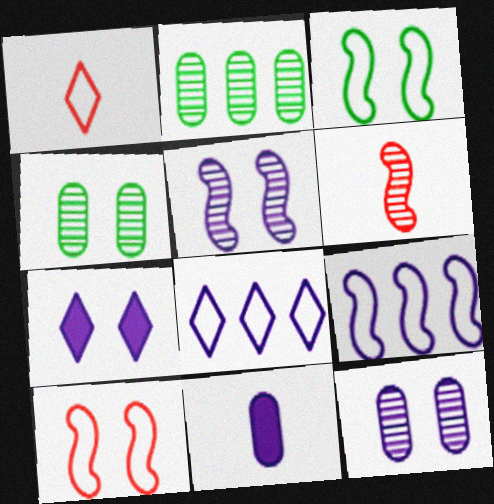[[4, 7, 10], 
[5, 8, 11]]